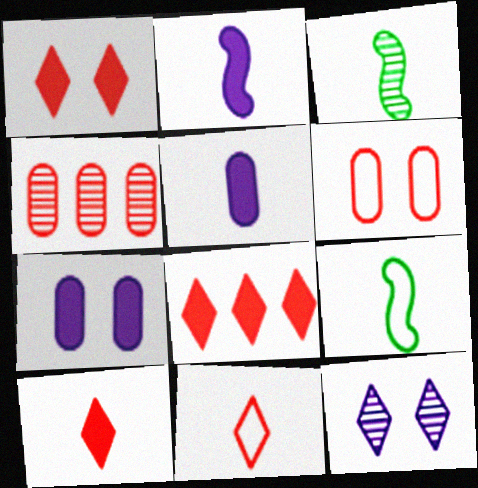[[1, 8, 10], 
[3, 4, 12], 
[3, 5, 11]]